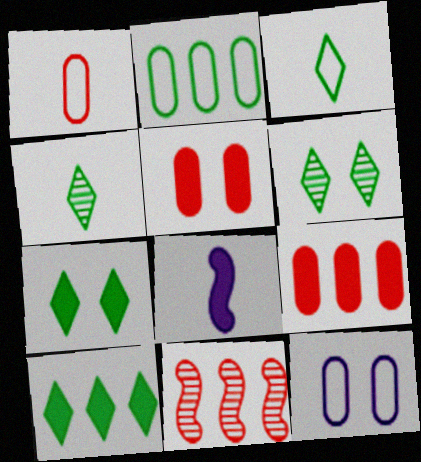[[1, 2, 12], 
[1, 4, 8], 
[3, 6, 10], 
[5, 8, 10], 
[7, 8, 9]]